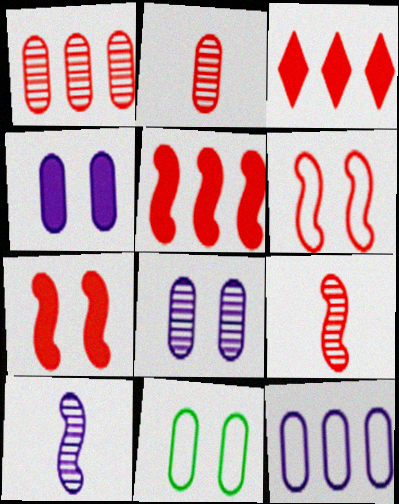[[2, 3, 6], 
[3, 10, 11], 
[5, 6, 9]]